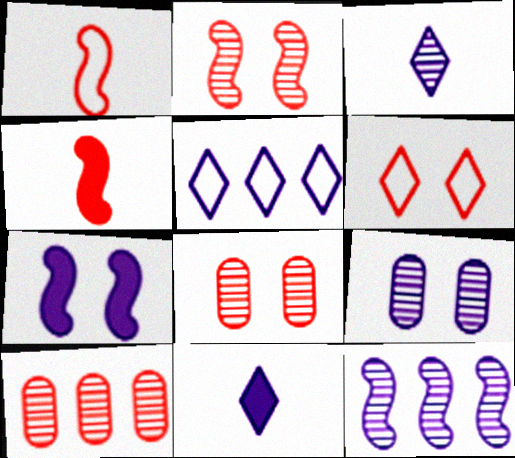[[3, 9, 12], 
[4, 6, 10]]